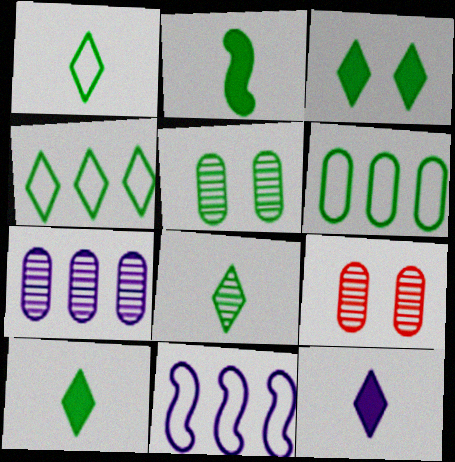[[1, 8, 10], 
[2, 4, 5], 
[3, 4, 8], 
[9, 10, 11]]